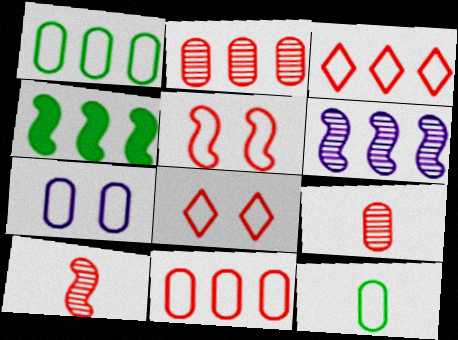[[7, 11, 12]]